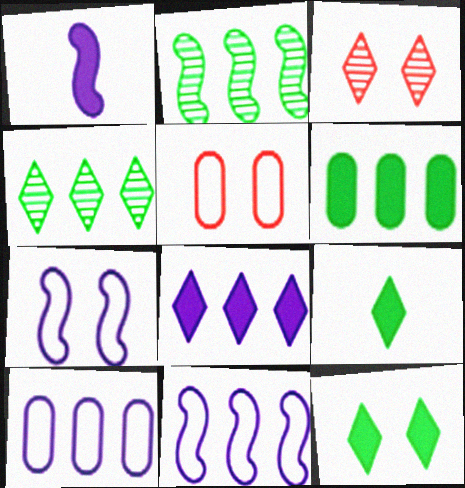[[1, 4, 5]]